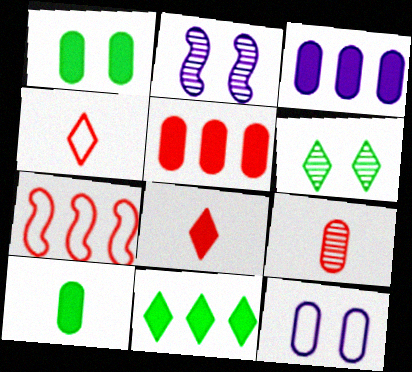[]